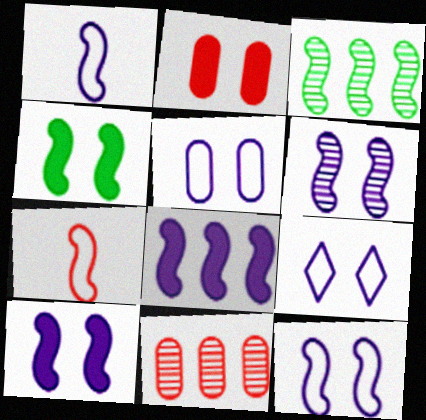[[1, 6, 8], 
[3, 7, 10], 
[5, 9, 12], 
[6, 10, 12]]